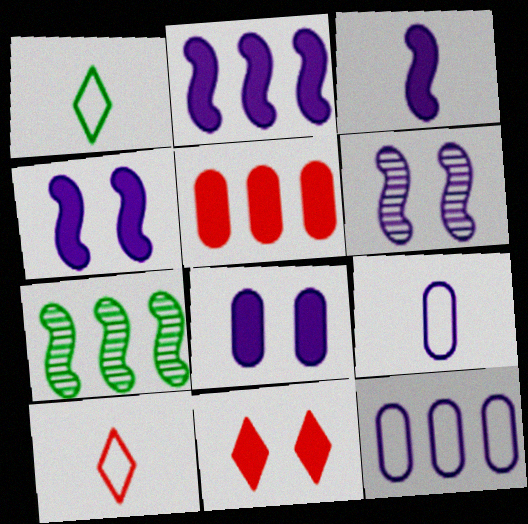[[1, 5, 6], 
[2, 3, 4], 
[7, 8, 10], 
[7, 9, 11]]